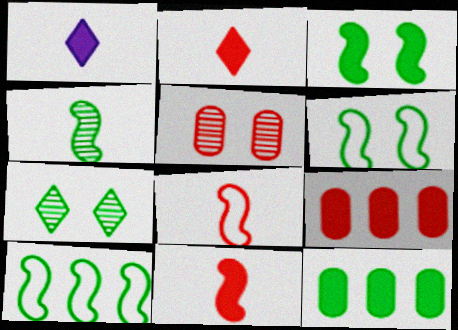[[1, 3, 9], 
[1, 5, 10], 
[3, 4, 10]]